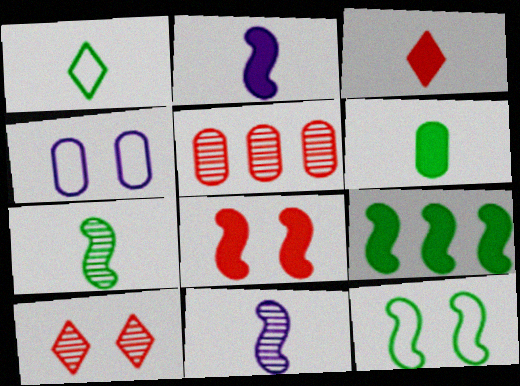[[1, 6, 7], 
[2, 3, 6], 
[2, 8, 9], 
[4, 5, 6], 
[7, 9, 12]]